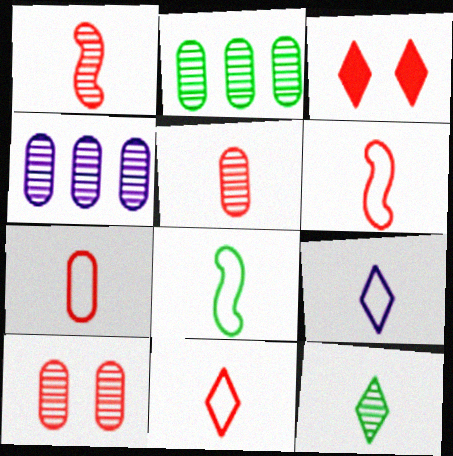[[3, 4, 8], 
[6, 7, 11], 
[7, 8, 9]]